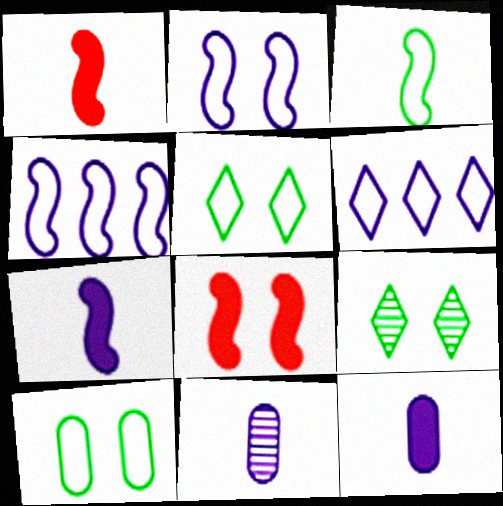[]